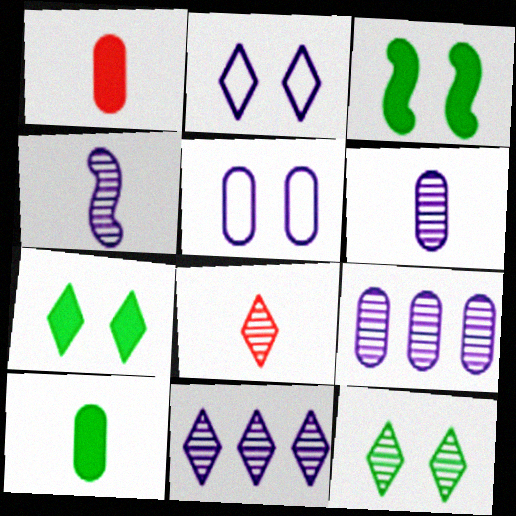[[8, 11, 12]]